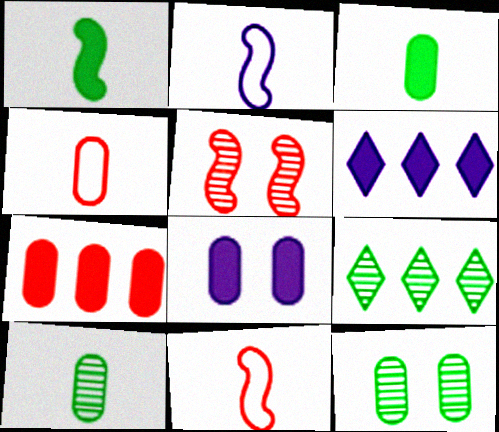[[3, 7, 8], 
[6, 11, 12], 
[8, 9, 11]]